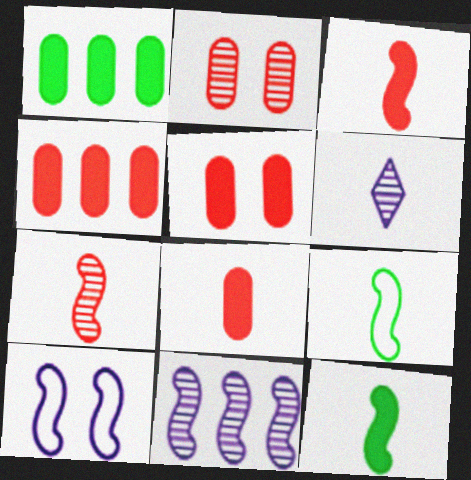[[4, 5, 8], 
[6, 8, 9]]